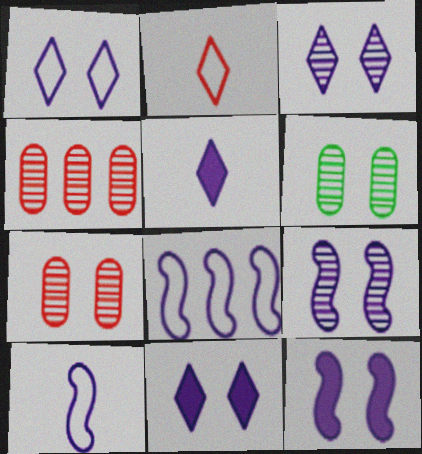[[1, 3, 11]]